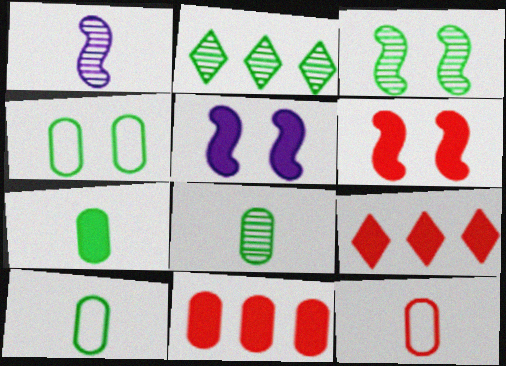[[1, 4, 9], 
[2, 3, 8], 
[2, 5, 12], 
[5, 7, 9], 
[7, 8, 10]]